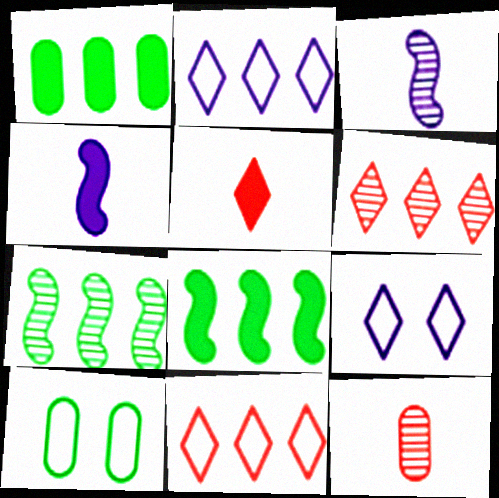[[4, 6, 10], 
[8, 9, 12]]